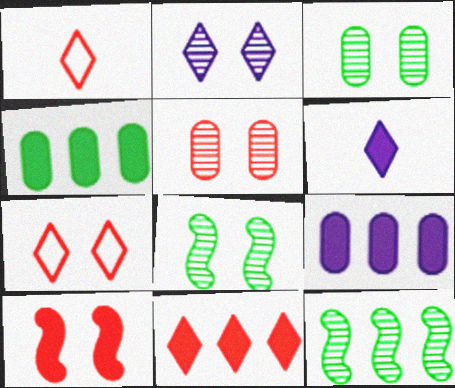[[1, 8, 9], 
[2, 5, 8], 
[4, 6, 10], 
[5, 7, 10]]